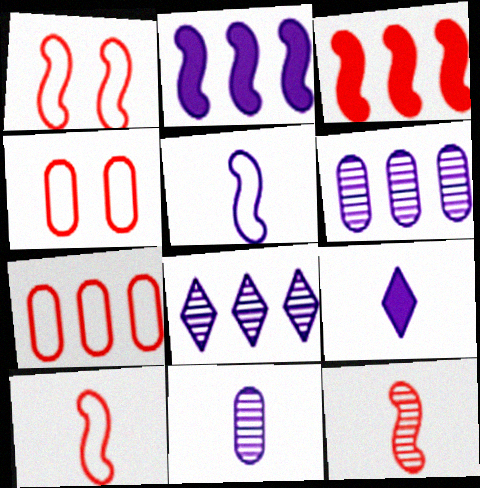[[1, 3, 12], 
[5, 9, 11]]